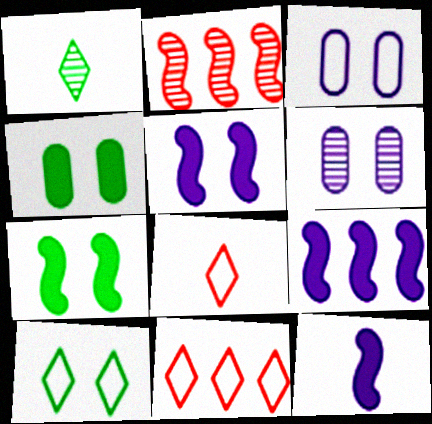[[1, 2, 6], 
[5, 9, 12]]